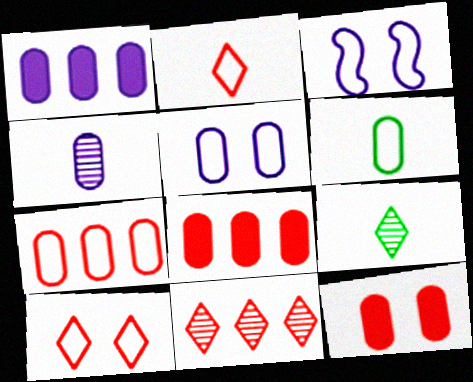[[1, 4, 5], 
[3, 8, 9], 
[5, 6, 7]]